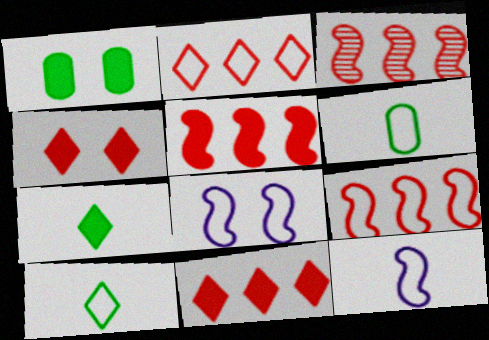[[2, 6, 8], 
[3, 5, 9]]